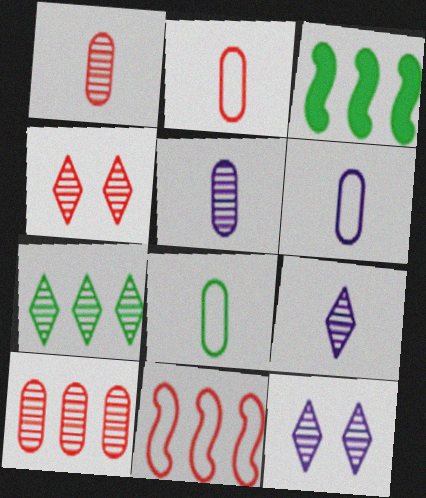[[2, 3, 12], 
[2, 6, 8], 
[3, 4, 6], 
[4, 7, 9]]